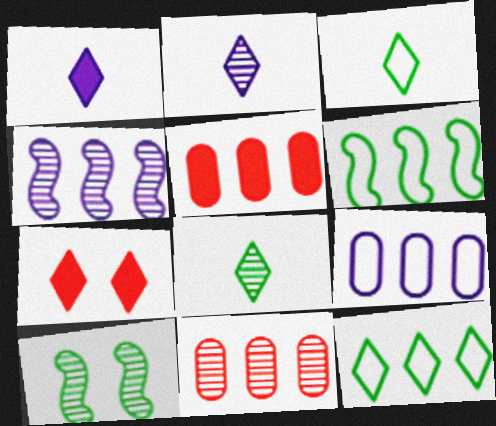[[2, 7, 12], 
[2, 10, 11], 
[4, 5, 12]]